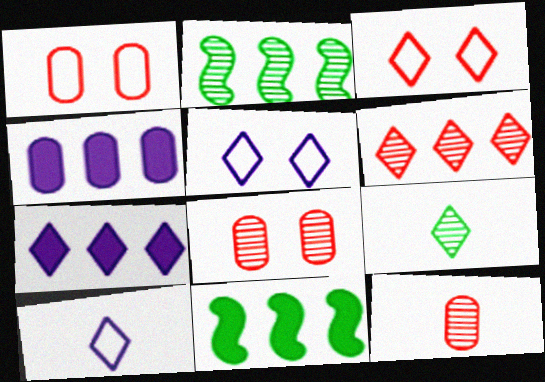[[3, 7, 9], 
[5, 11, 12], 
[8, 10, 11]]